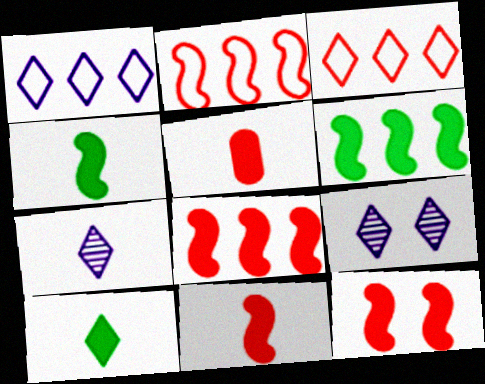[[3, 9, 10], 
[8, 11, 12]]